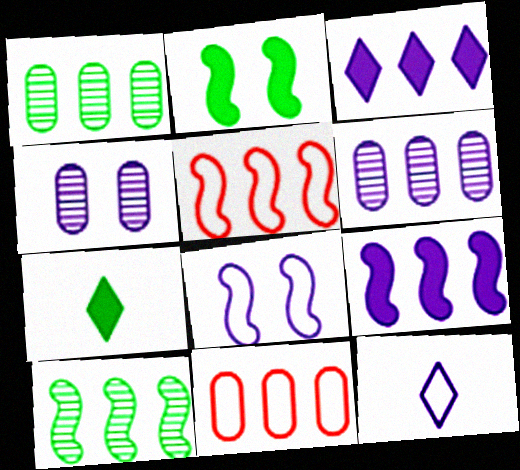[[1, 3, 5], 
[3, 10, 11], 
[4, 5, 7], 
[4, 9, 12], 
[5, 9, 10]]